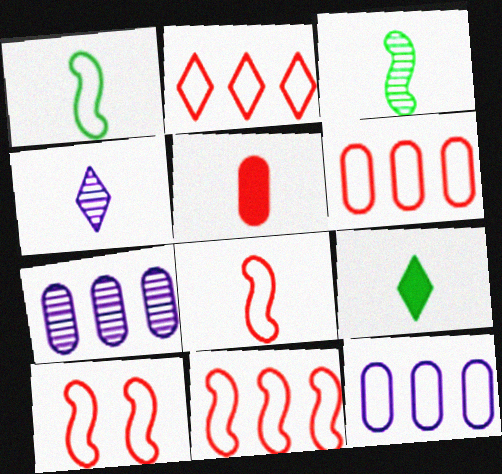[[1, 4, 5], 
[2, 6, 11], 
[7, 9, 10], 
[8, 10, 11]]